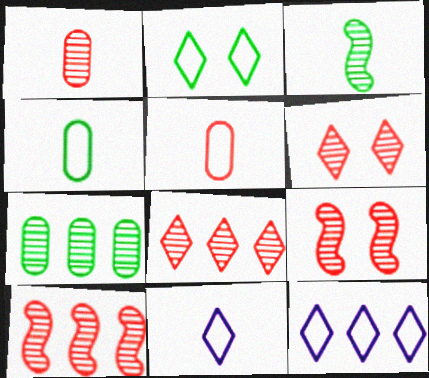[[1, 6, 10], 
[1, 8, 9]]